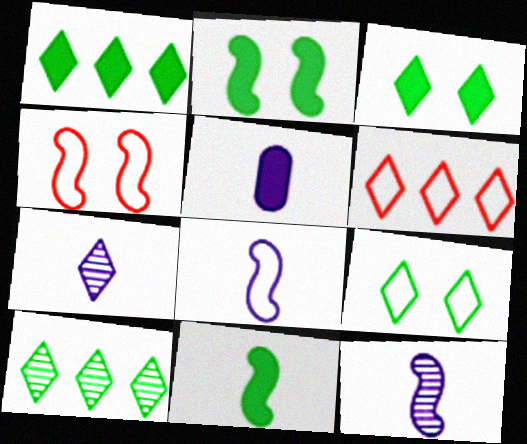[[3, 6, 7], 
[4, 5, 10], 
[5, 7, 8]]